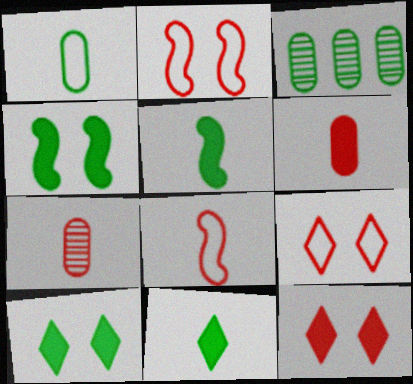[]